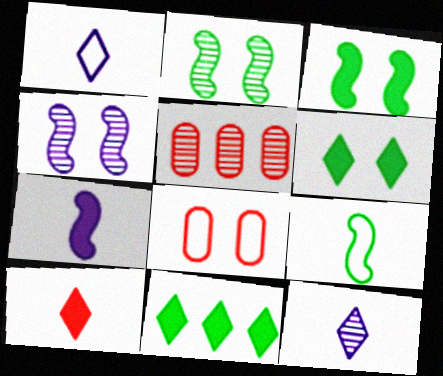[[1, 3, 5], 
[2, 5, 12], 
[4, 6, 8]]